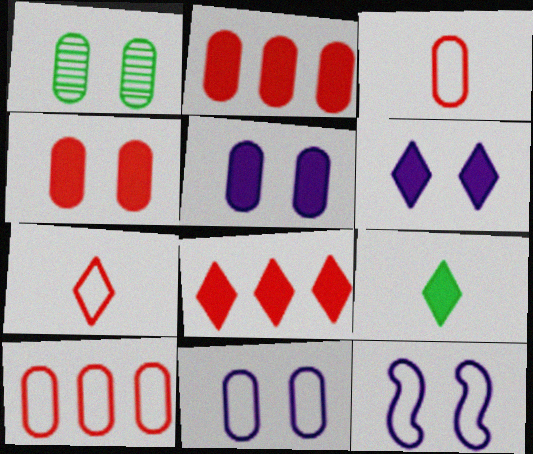[[1, 4, 11], 
[6, 8, 9]]